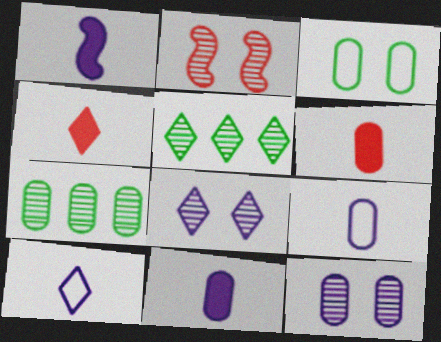[]